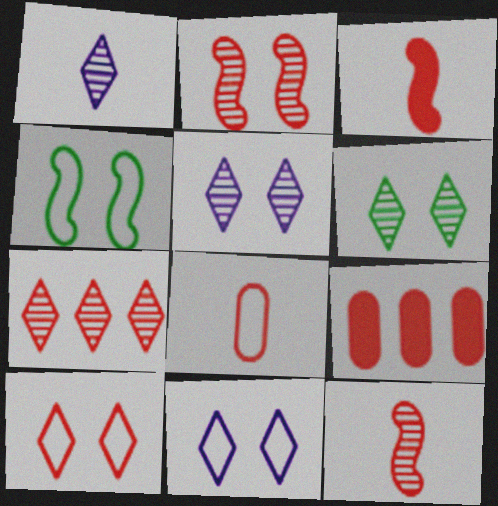[[1, 4, 9], 
[1, 6, 7], 
[9, 10, 12]]